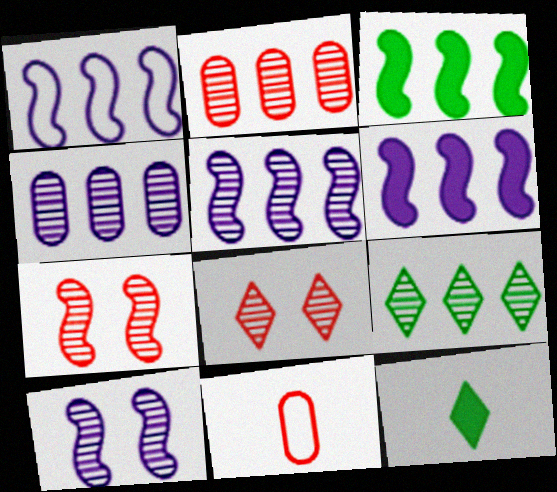[[1, 5, 6], 
[2, 5, 9]]